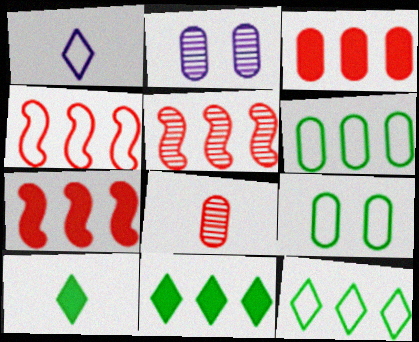[[1, 4, 9], 
[2, 4, 10], 
[4, 5, 7]]